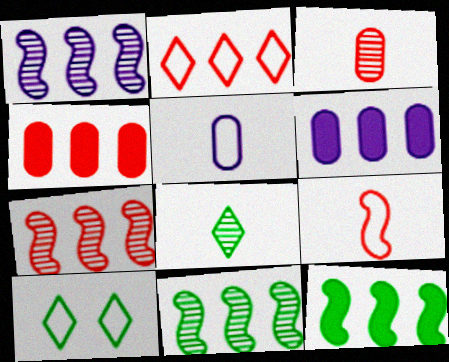[[1, 7, 11], 
[2, 4, 7], 
[2, 6, 11]]